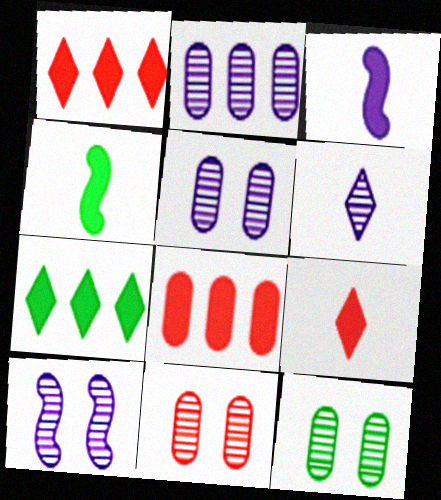[[2, 6, 10], 
[5, 11, 12]]